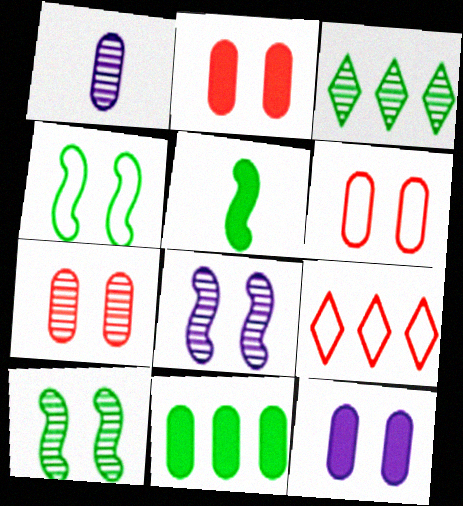[[1, 6, 11], 
[2, 6, 7]]